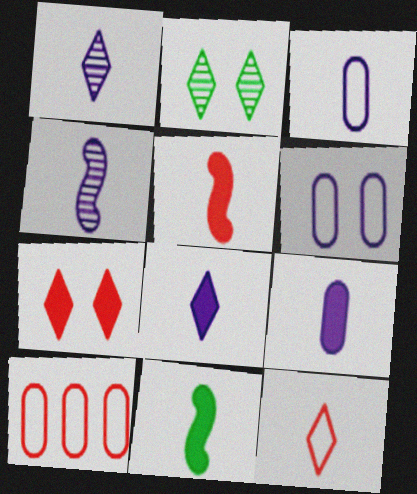[[3, 4, 8]]